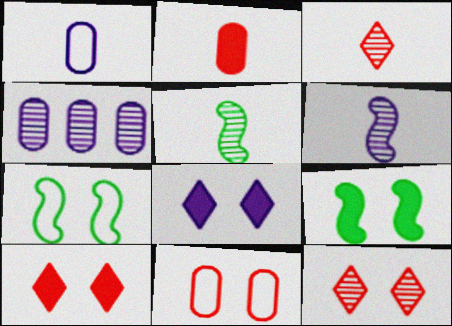[[4, 5, 12]]